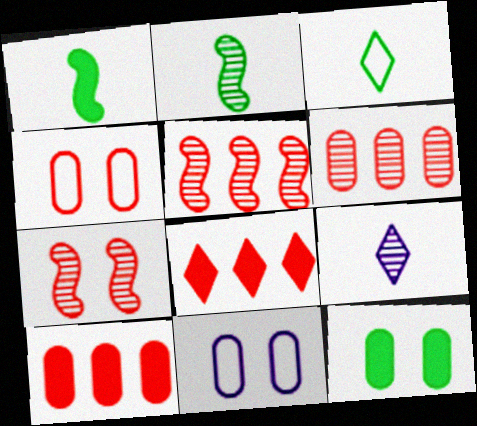[[2, 8, 11]]